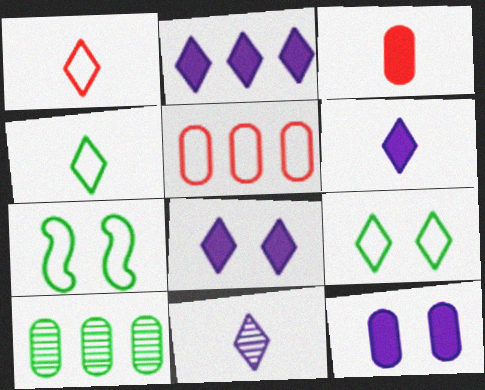[[2, 6, 8]]